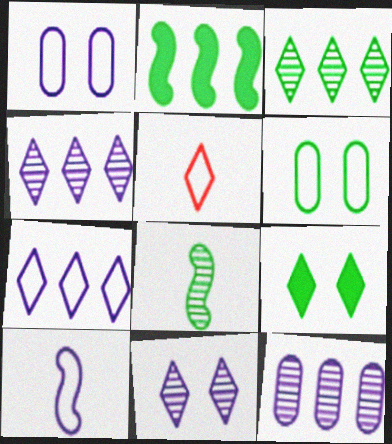[[1, 7, 10], 
[4, 5, 9]]